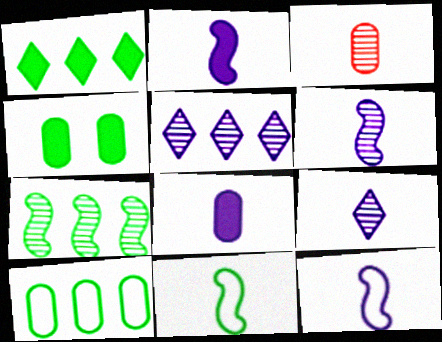[[1, 7, 10], 
[2, 6, 12], 
[8, 9, 12]]